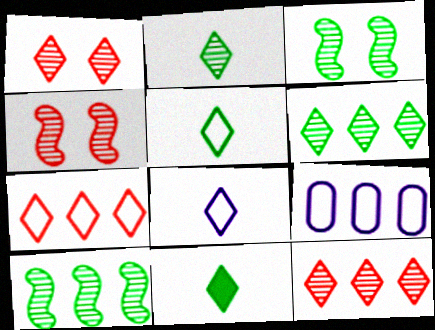[[2, 5, 11], 
[4, 9, 11]]